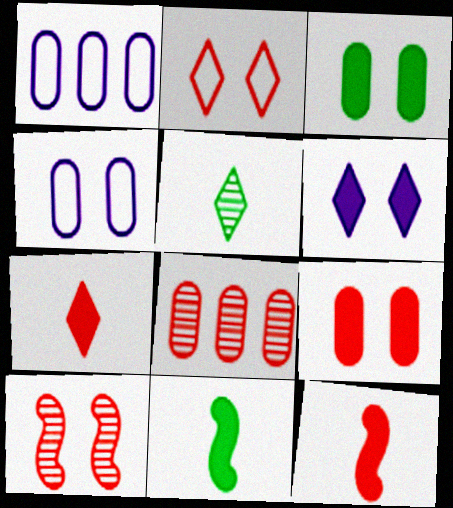[[2, 8, 12], 
[2, 9, 10]]